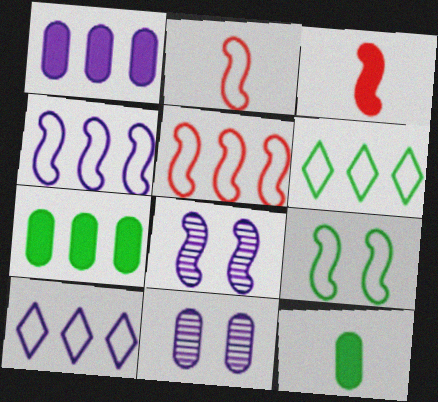[[2, 4, 9], 
[3, 6, 11]]